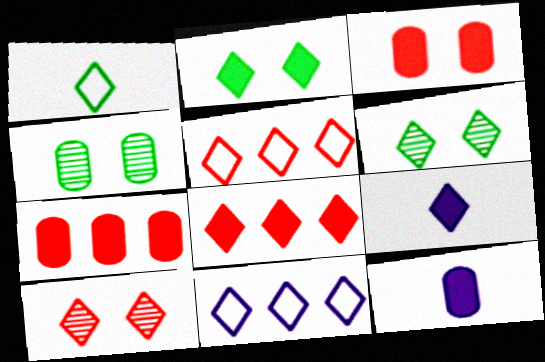[[2, 8, 9], 
[5, 6, 9]]